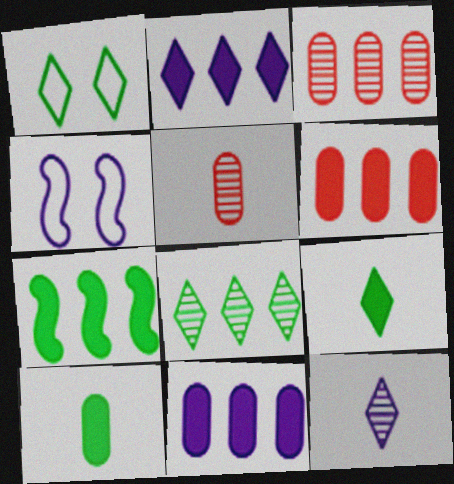[[1, 8, 9], 
[2, 6, 7], 
[3, 4, 9], 
[4, 11, 12]]